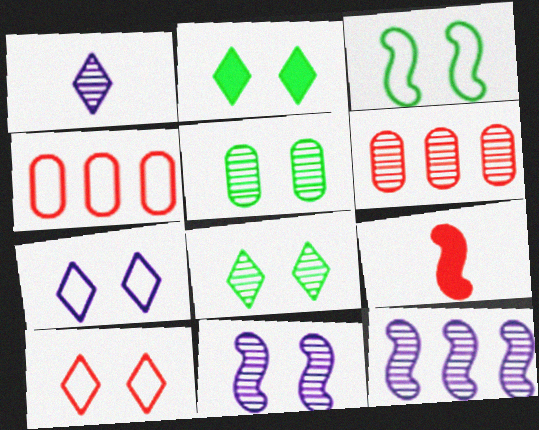[[2, 3, 5], 
[3, 9, 12], 
[6, 9, 10]]